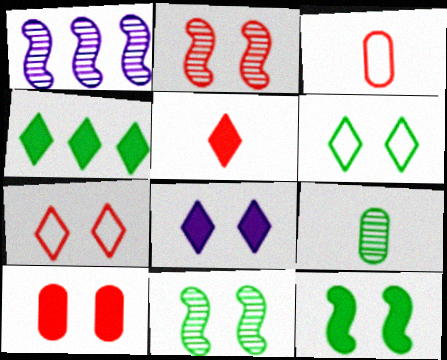[[2, 7, 10], 
[4, 5, 8], 
[8, 10, 12]]